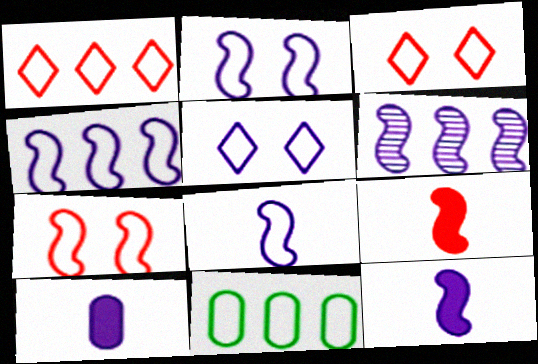[[1, 4, 11], 
[2, 4, 8], 
[2, 6, 12], 
[3, 8, 11], 
[5, 6, 10]]